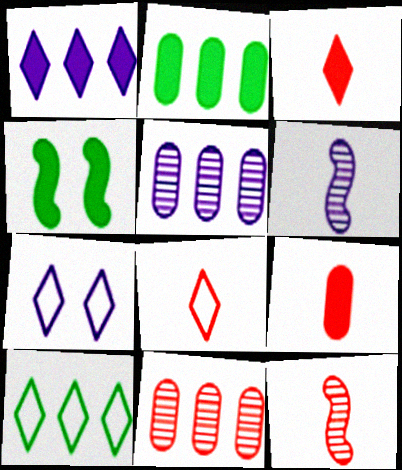[[1, 4, 9], 
[2, 7, 12], 
[4, 5, 8], 
[7, 8, 10], 
[8, 9, 12]]